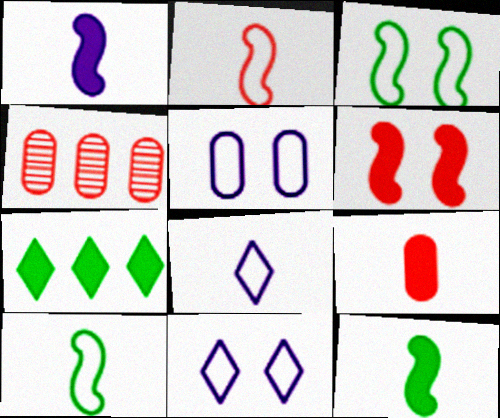[[4, 11, 12]]